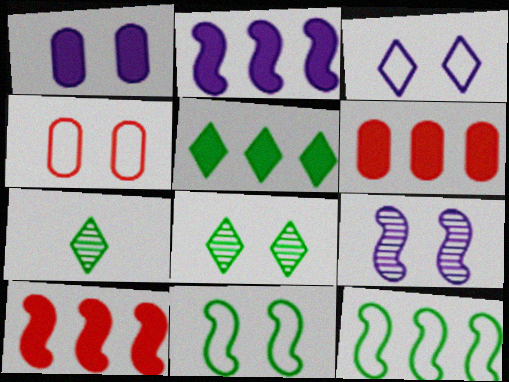[[1, 3, 9], 
[2, 4, 7], 
[2, 5, 6], 
[3, 4, 11]]